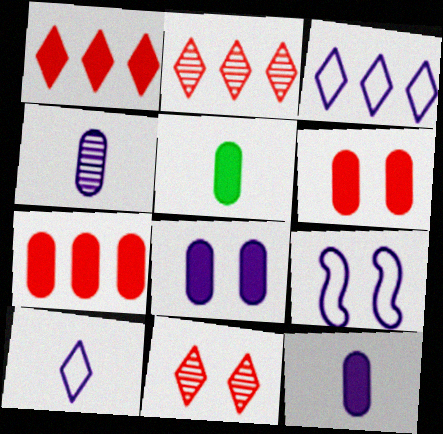[[2, 5, 9], 
[5, 7, 8]]